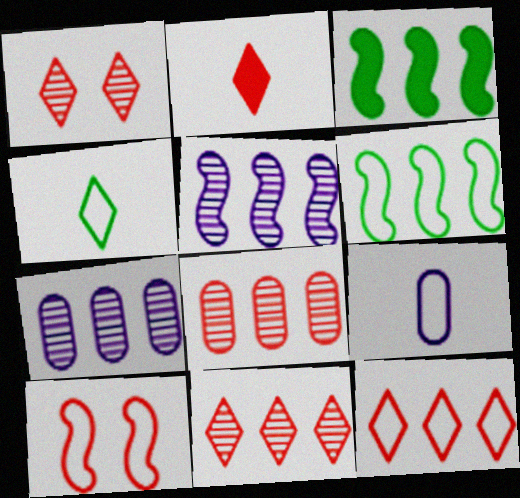[[1, 2, 12], 
[1, 3, 9], 
[2, 8, 10], 
[3, 7, 12]]